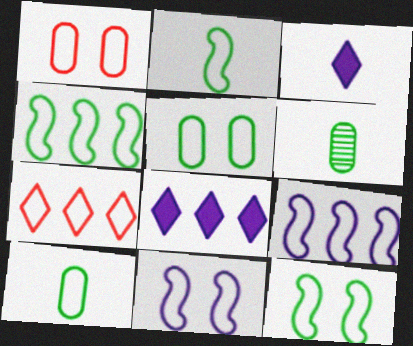[[2, 4, 12], 
[7, 10, 11]]